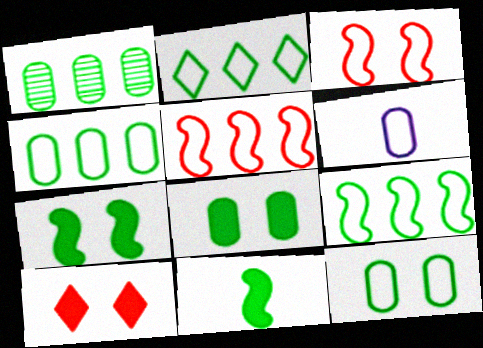[[2, 3, 6], 
[2, 4, 9]]